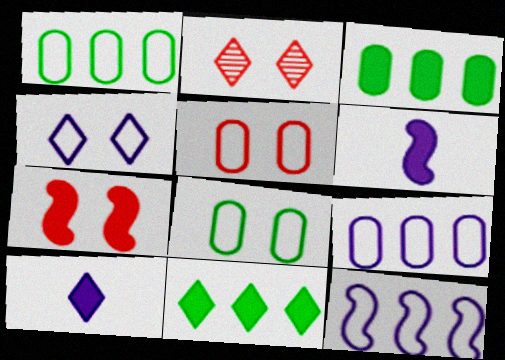[[1, 2, 6], 
[2, 5, 7], 
[3, 7, 10]]